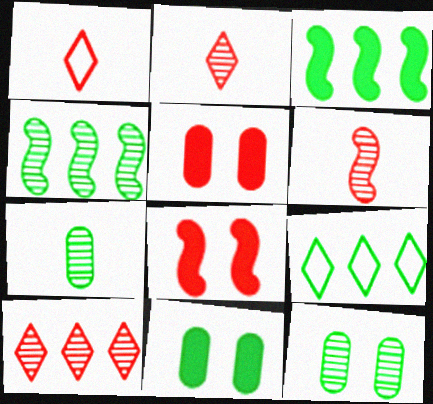[]